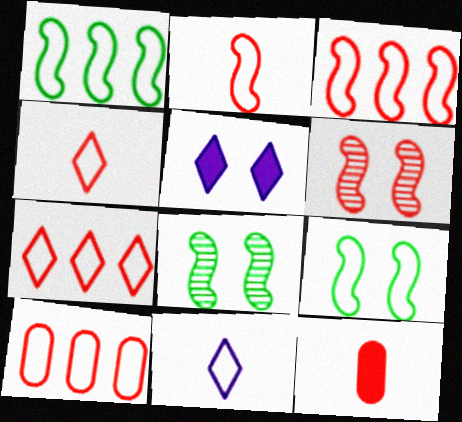[[3, 7, 10], 
[6, 7, 12], 
[9, 10, 11]]